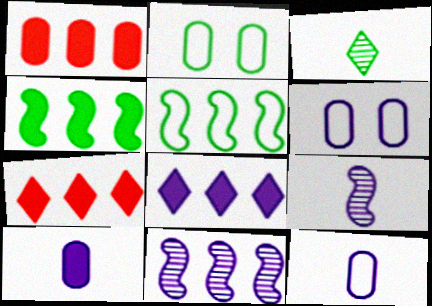[[1, 4, 8], 
[2, 3, 4], 
[2, 7, 9], 
[6, 8, 9]]